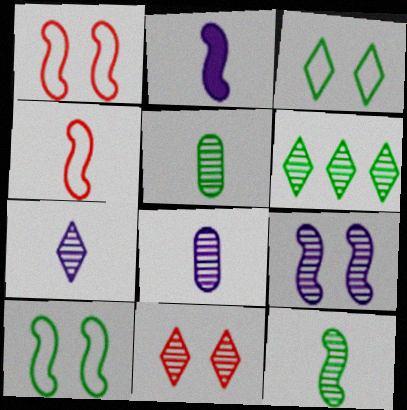[[2, 4, 12], 
[6, 7, 11]]